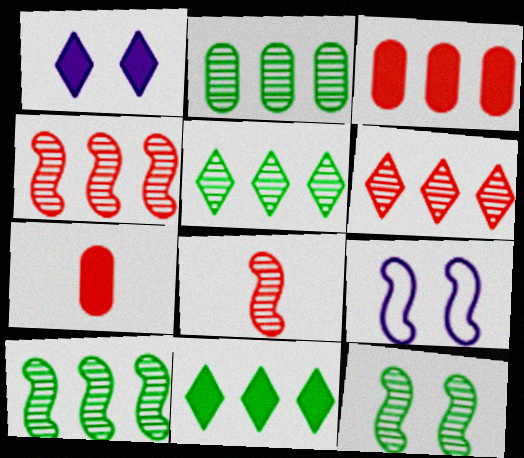[[2, 5, 10], 
[5, 7, 9]]